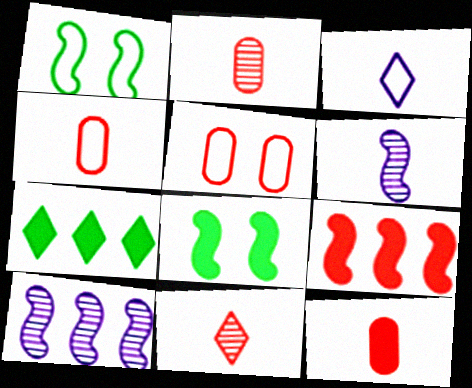[[1, 6, 9], 
[2, 4, 12], 
[5, 6, 7], 
[5, 9, 11]]